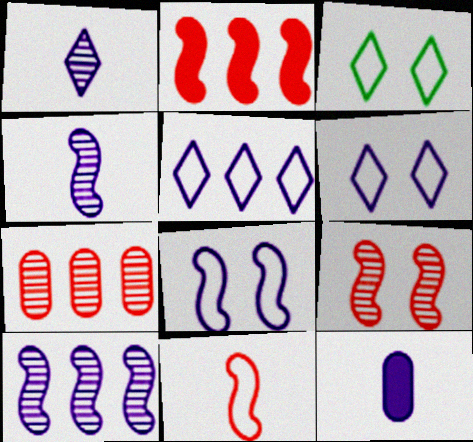[[2, 9, 11], 
[6, 10, 12]]